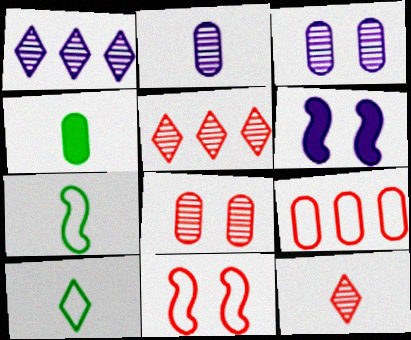[[1, 4, 11], 
[3, 4, 9]]